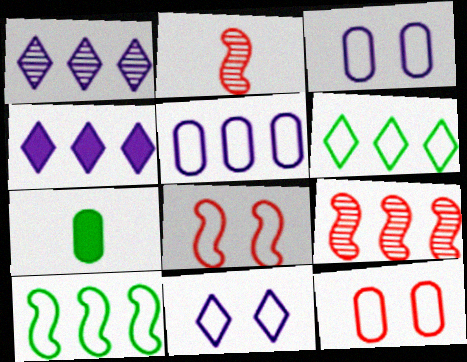[[1, 7, 8], 
[7, 9, 11]]